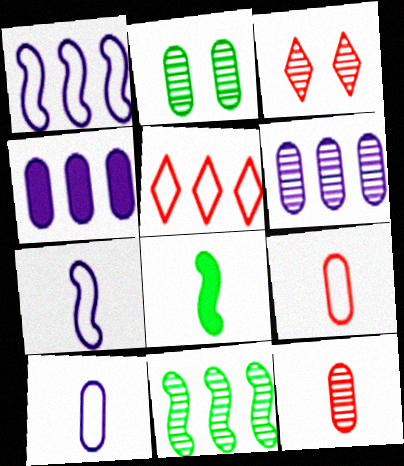[[2, 4, 9], 
[2, 6, 12], 
[4, 5, 11]]